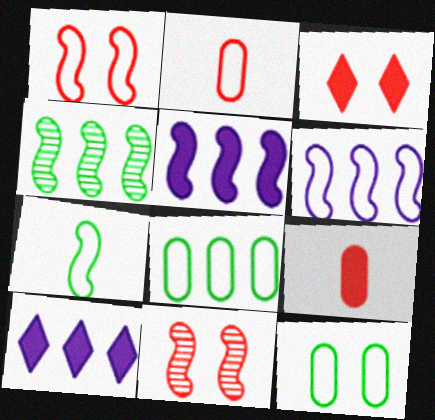[[1, 6, 7], 
[5, 7, 11]]